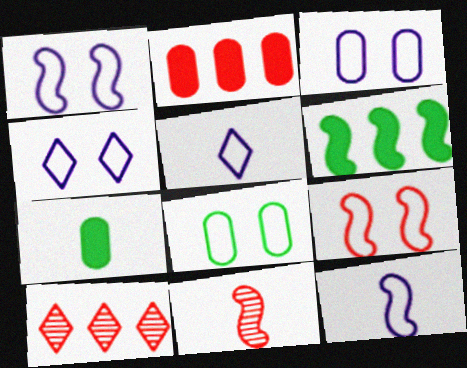[[1, 3, 4], 
[1, 6, 11], 
[1, 7, 10], 
[4, 8, 9], 
[5, 7, 11]]